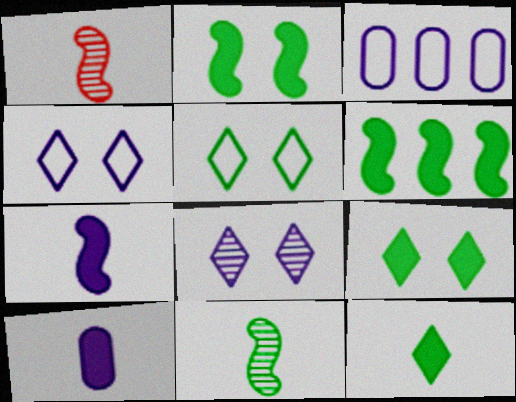[[1, 3, 9], 
[3, 7, 8]]